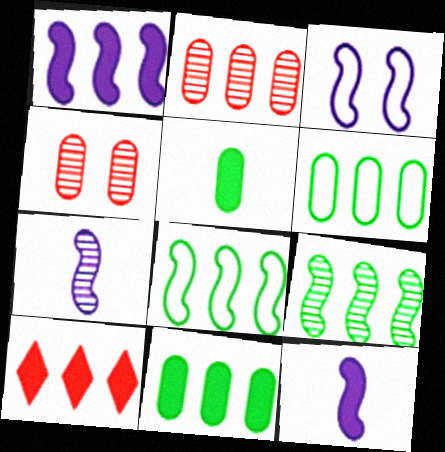[[1, 3, 7], 
[1, 10, 11]]